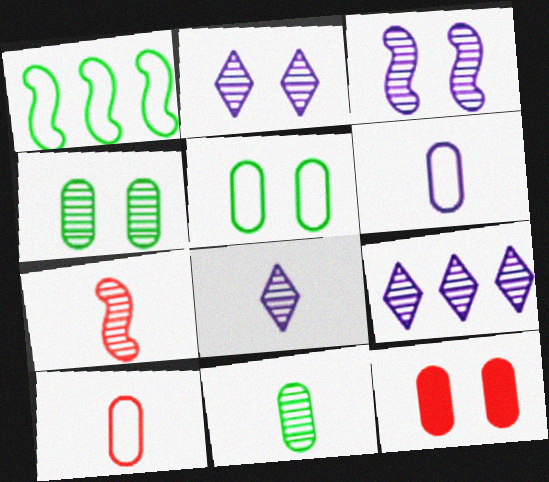[[1, 8, 12], 
[2, 8, 9], 
[4, 7, 9], 
[7, 8, 11]]